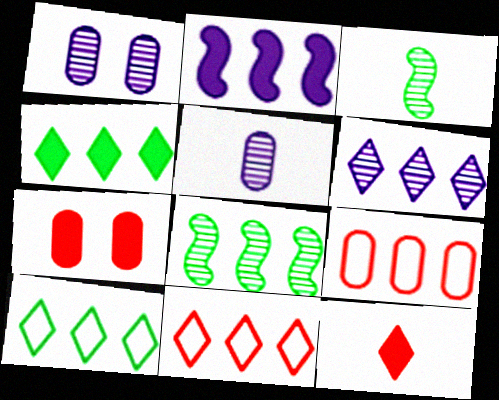[[4, 6, 11]]